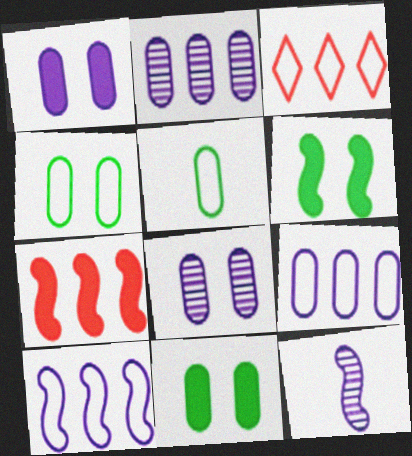[[3, 11, 12]]